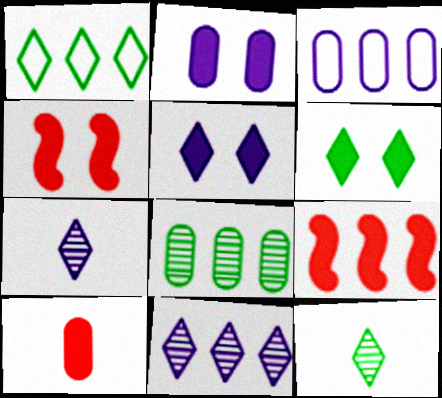[[1, 6, 12], 
[2, 4, 6], 
[3, 4, 12]]